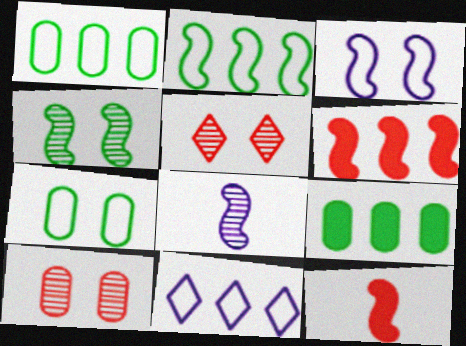[]